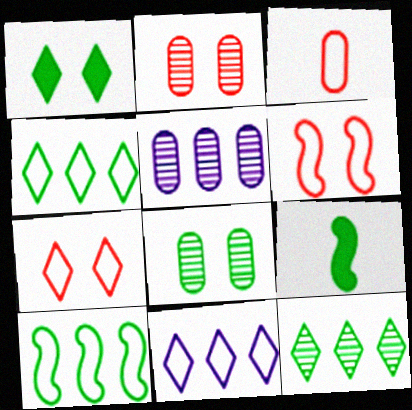[[2, 9, 11], 
[4, 8, 9], 
[5, 7, 9]]